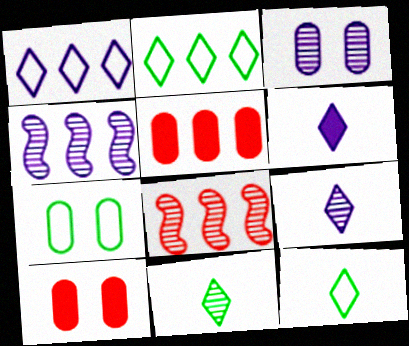[[2, 4, 5], 
[3, 4, 9], 
[3, 7, 10], 
[3, 8, 11], 
[4, 10, 12], 
[6, 7, 8]]